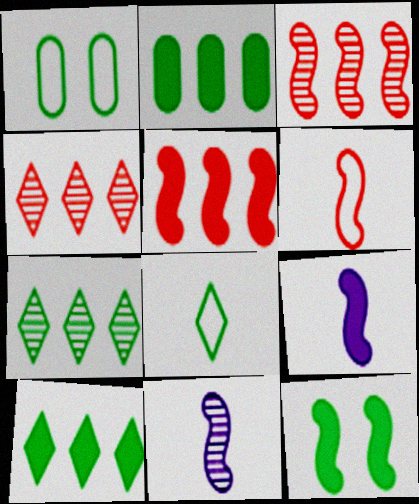[[1, 4, 9], 
[5, 9, 12]]